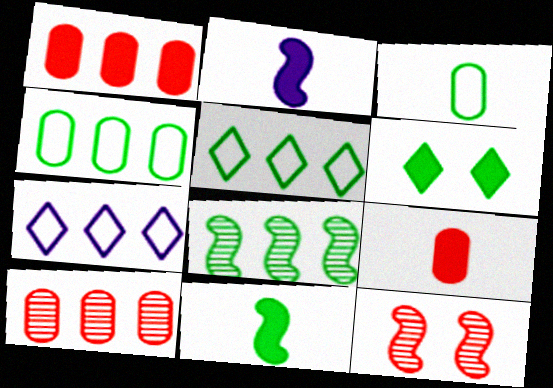[[1, 2, 6], 
[1, 7, 8], 
[3, 6, 8]]